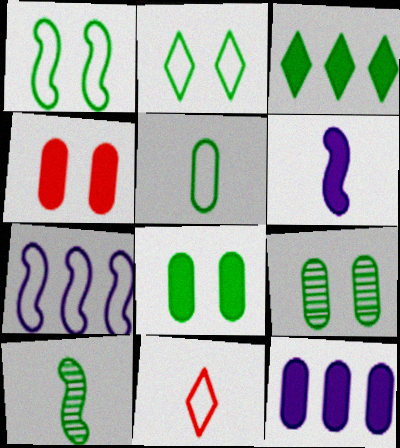[[3, 4, 6]]